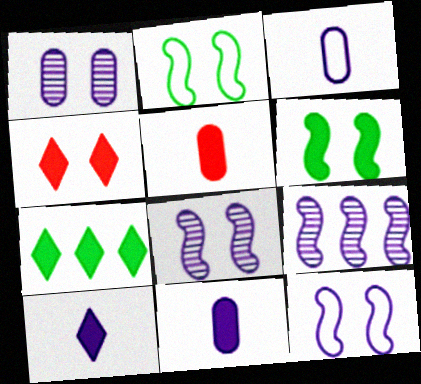[[1, 2, 4], 
[4, 7, 10]]